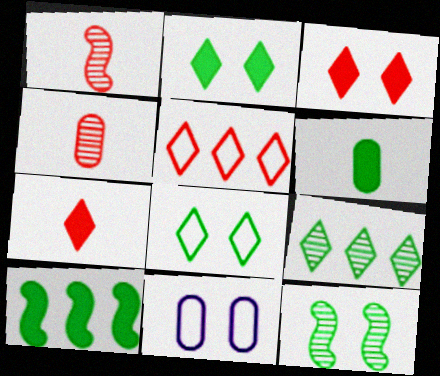[[2, 6, 10], 
[3, 11, 12]]